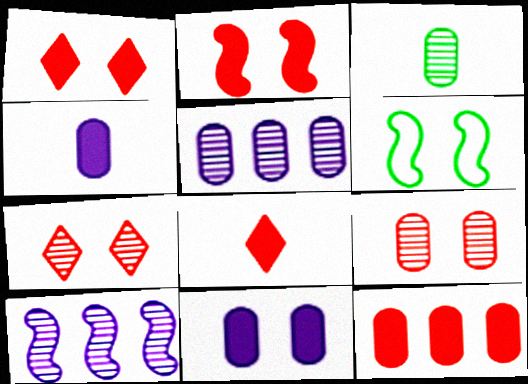[[2, 8, 12], 
[3, 5, 9], 
[3, 7, 10], 
[5, 6, 8], 
[6, 7, 11]]